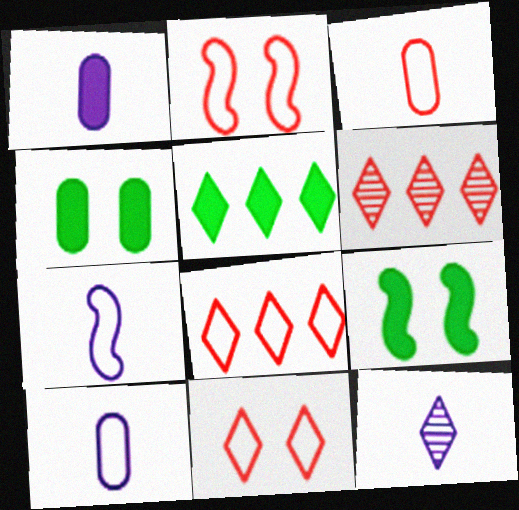[[1, 7, 12], 
[2, 3, 8], 
[4, 6, 7], 
[5, 11, 12], 
[6, 9, 10]]